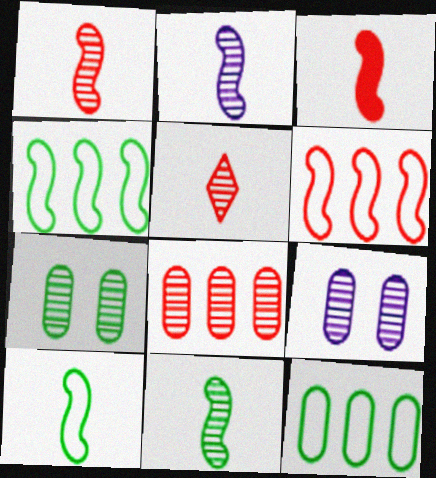[[1, 2, 11], 
[2, 3, 10]]